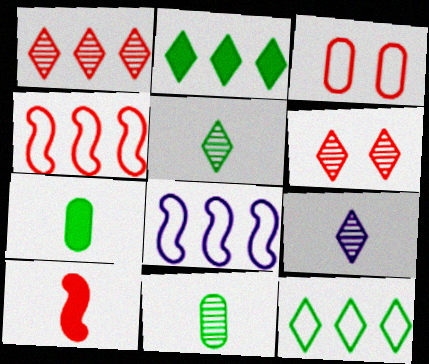[[1, 3, 10], 
[6, 7, 8]]